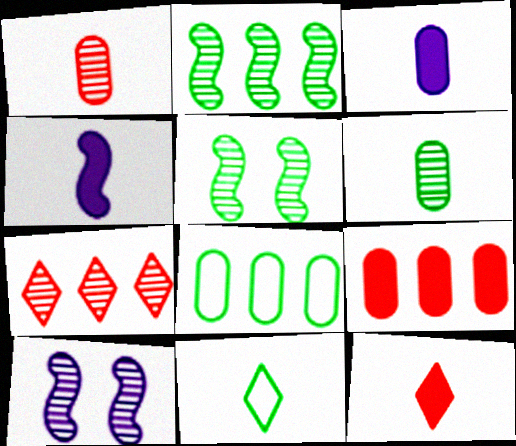[[1, 4, 11], 
[6, 7, 10], 
[8, 10, 12], 
[9, 10, 11]]